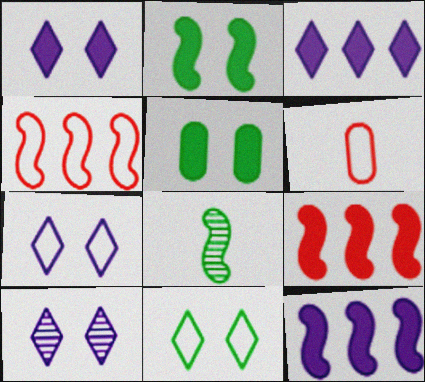[[1, 7, 10]]